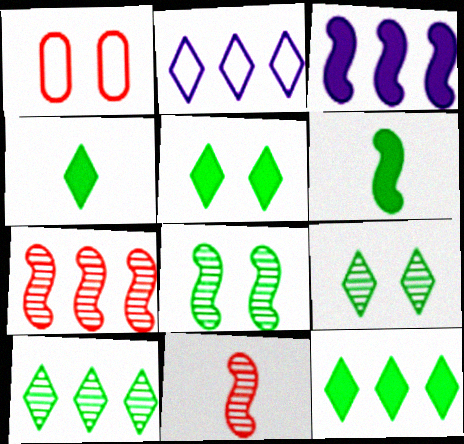[[4, 5, 12]]